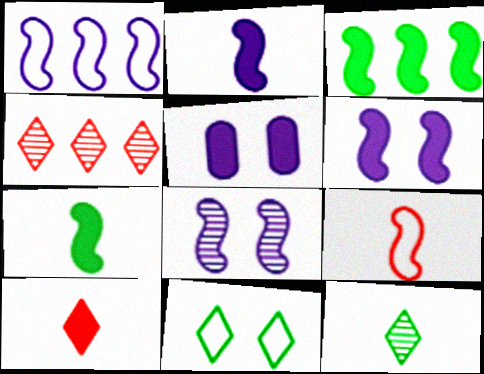[[1, 2, 8], 
[3, 5, 10], 
[3, 8, 9]]